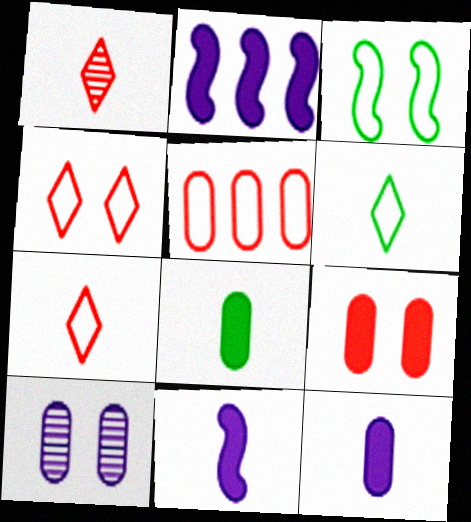[[5, 8, 10]]